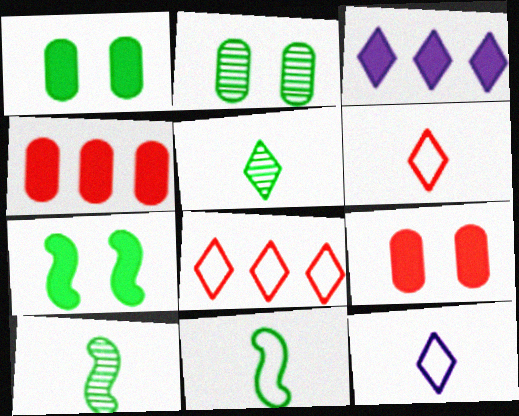[]